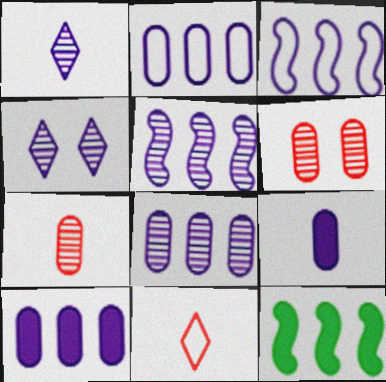[[2, 8, 10], 
[3, 4, 9]]